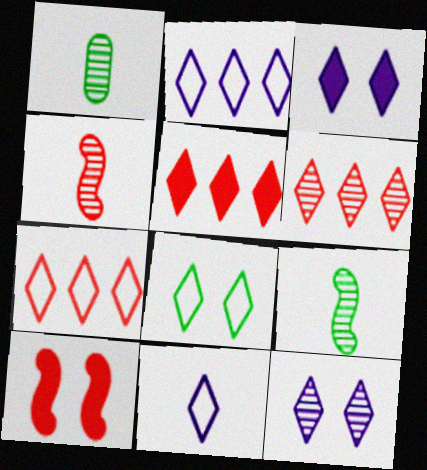[[1, 2, 10], 
[5, 6, 7], 
[7, 8, 11]]